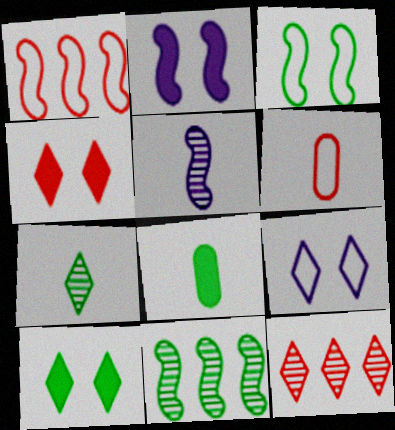[]